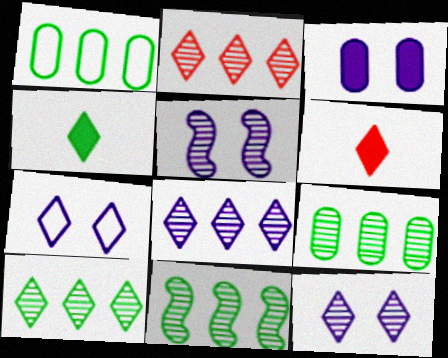[[1, 5, 6], 
[2, 4, 7], 
[2, 8, 10], 
[3, 5, 7], 
[6, 7, 10], 
[9, 10, 11]]